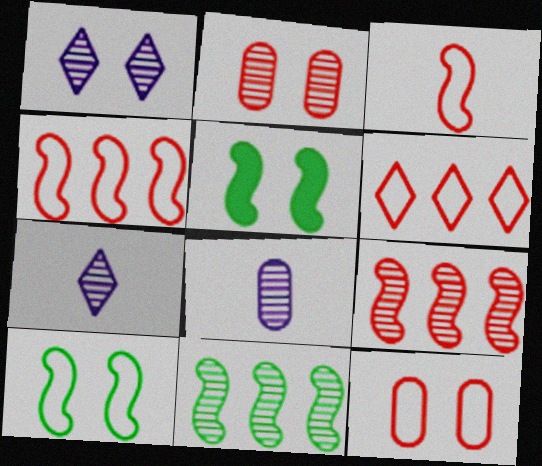[[1, 5, 12], 
[2, 7, 11], 
[3, 6, 12], 
[5, 6, 8]]